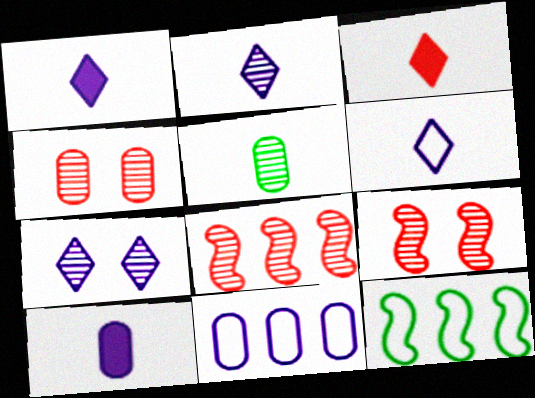[[1, 2, 6], 
[1, 4, 12], 
[5, 7, 8]]